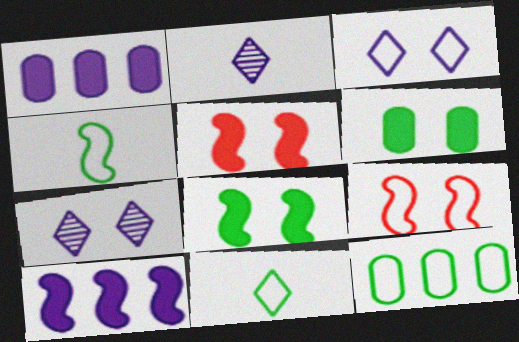[[2, 5, 12], 
[6, 7, 9]]